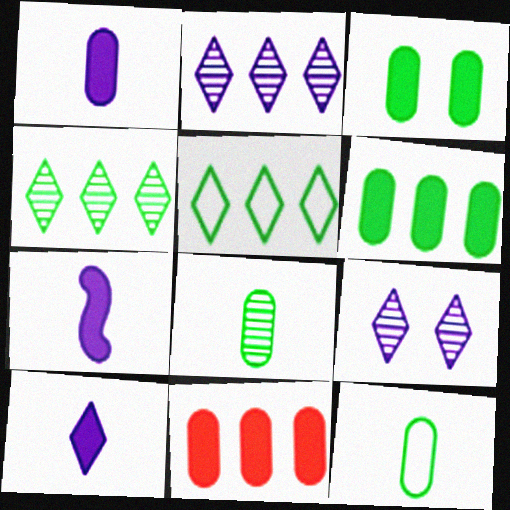[[1, 3, 11], 
[1, 7, 10]]